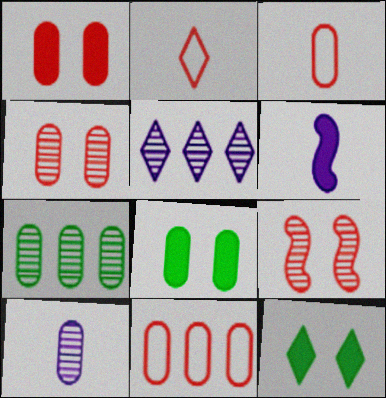[[2, 5, 12], 
[4, 7, 10], 
[8, 10, 11]]